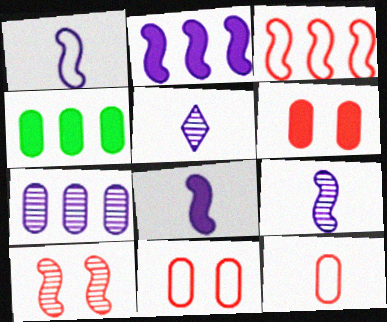[[1, 8, 9]]